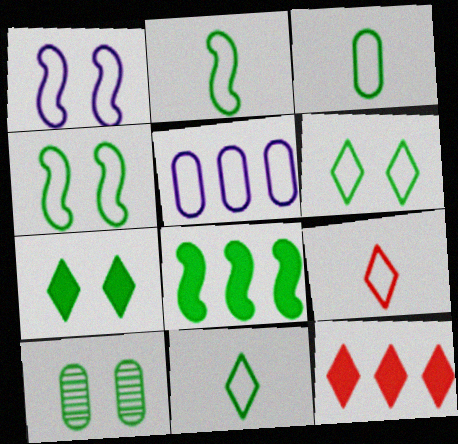[[2, 3, 11], 
[4, 5, 9], 
[4, 7, 10], 
[8, 10, 11]]